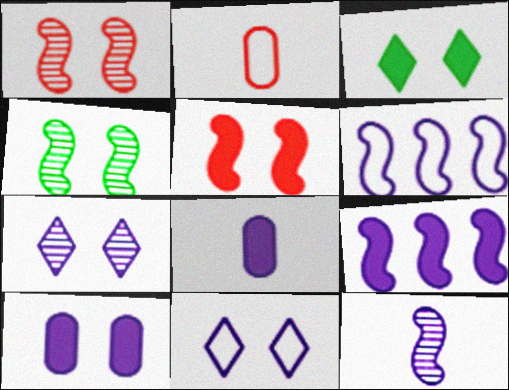[[3, 5, 10], 
[6, 7, 8]]